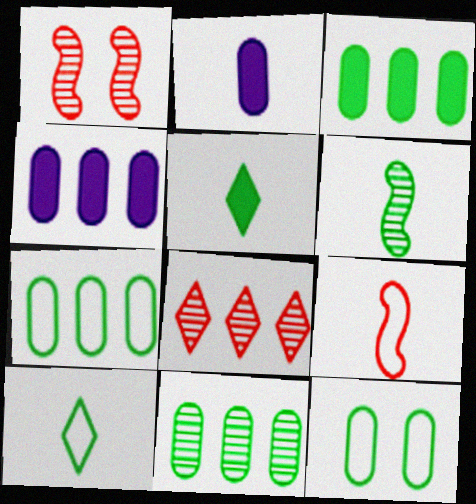[[1, 4, 10], 
[3, 7, 11]]